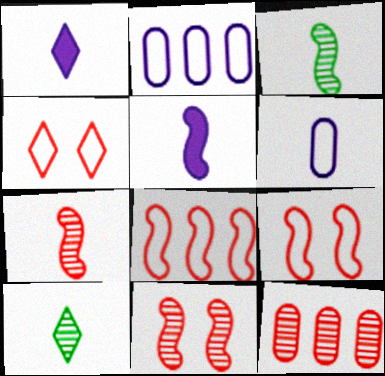[]